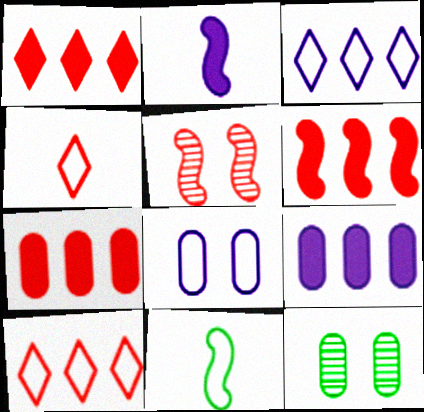[[1, 6, 7], 
[2, 10, 12], 
[4, 5, 7], 
[8, 10, 11]]